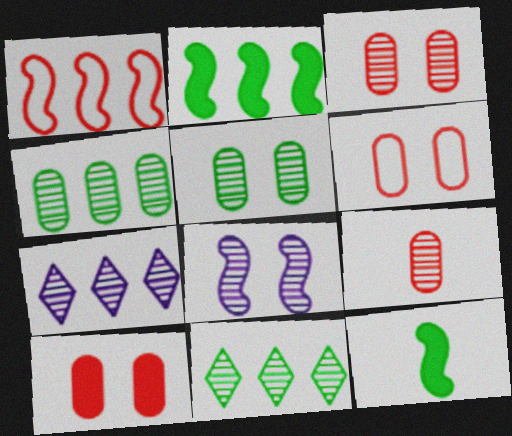[[1, 8, 12], 
[3, 6, 10], 
[6, 7, 12], 
[8, 9, 11]]